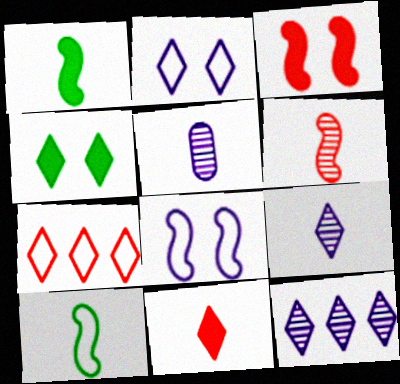[[4, 7, 9], 
[5, 10, 11]]